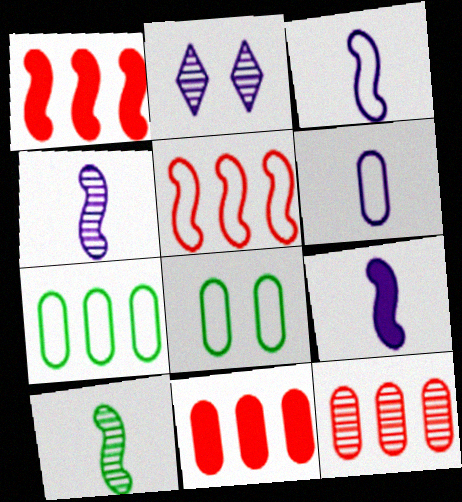[[2, 10, 12], 
[3, 4, 9]]